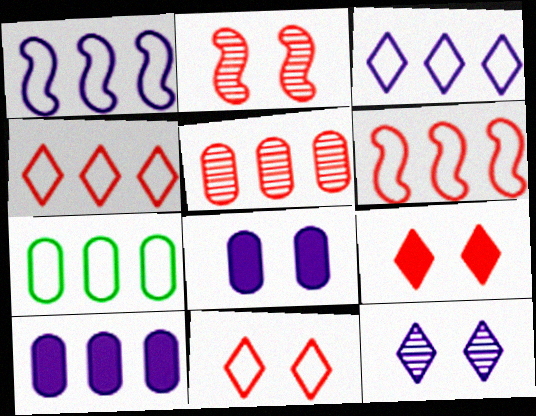[[1, 4, 7], 
[3, 6, 7], 
[5, 7, 10]]